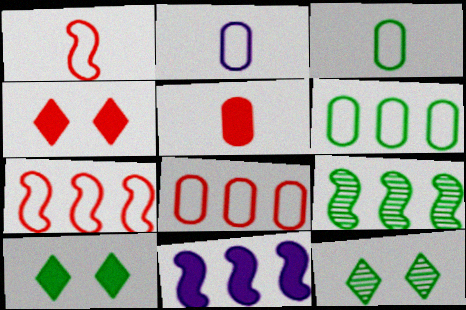[[2, 4, 9], 
[3, 9, 10], 
[5, 10, 11], 
[7, 9, 11]]